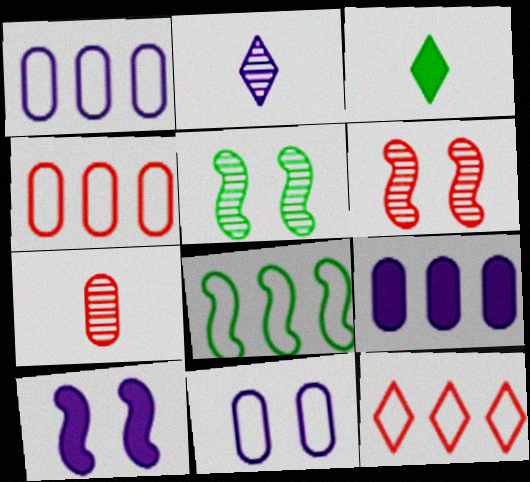[[1, 2, 10], 
[1, 3, 6], 
[1, 8, 12]]